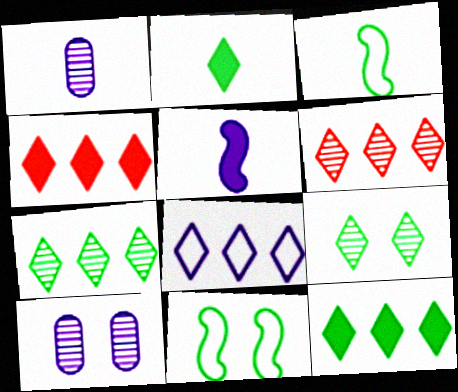[[1, 4, 11], 
[3, 4, 10], 
[4, 7, 8], 
[5, 8, 10], 
[6, 8, 12]]